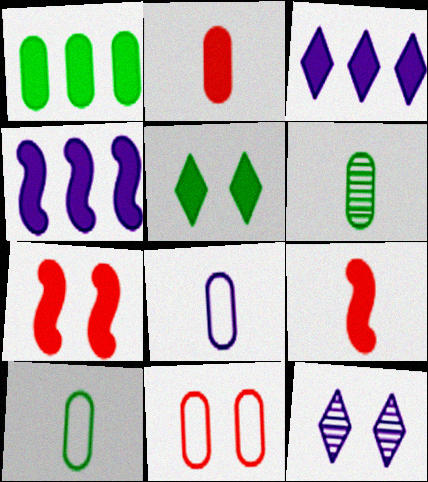[[2, 4, 5], 
[2, 6, 8], 
[4, 8, 12]]